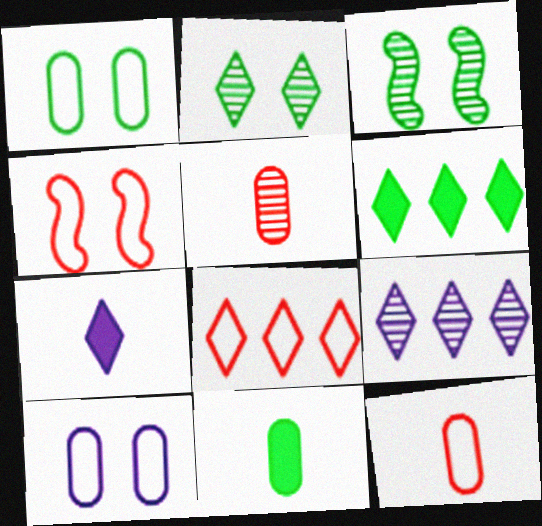[[2, 7, 8], 
[3, 5, 9], 
[4, 8, 12], 
[4, 9, 11], 
[6, 8, 9]]